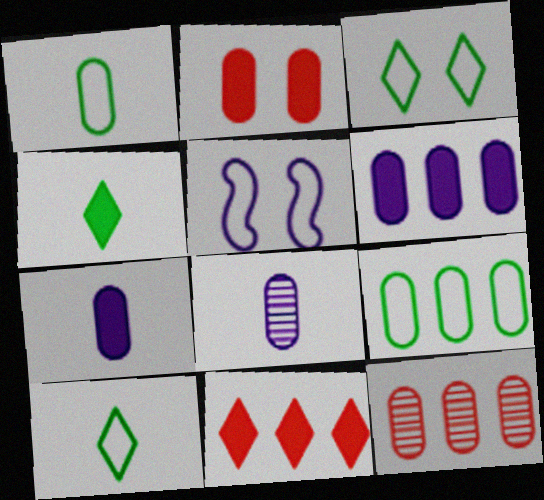[[2, 8, 9], 
[4, 5, 12], 
[6, 9, 12]]